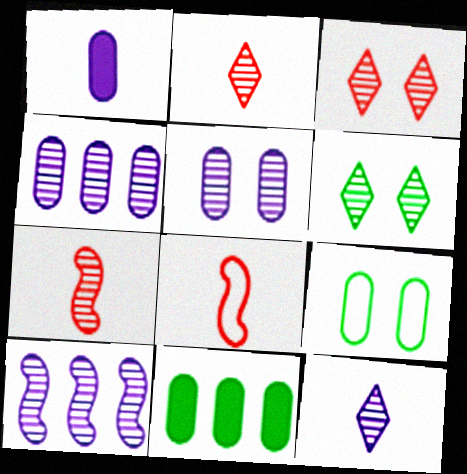[[4, 6, 7], 
[5, 10, 12]]